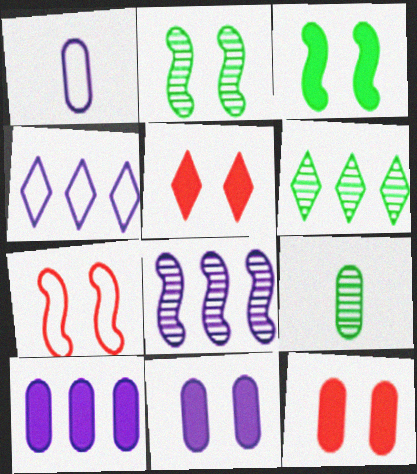[[2, 6, 9], 
[3, 5, 11], 
[4, 8, 10]]